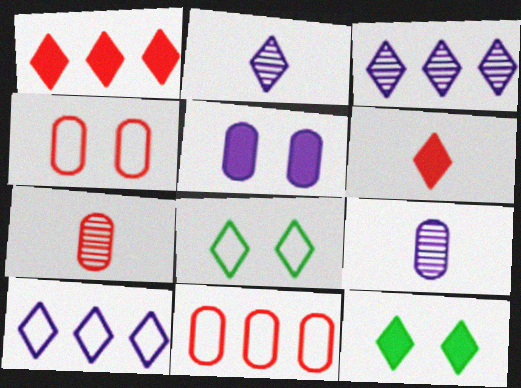[[1, 2, 8], 
[3, 6, 8]]